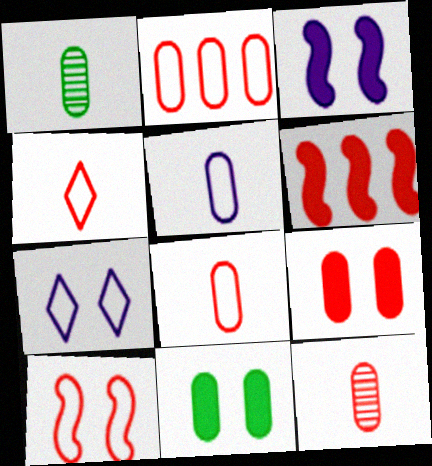[[1, 6, 7], 
[2, 4, 10], 
[2, 9, 12]]